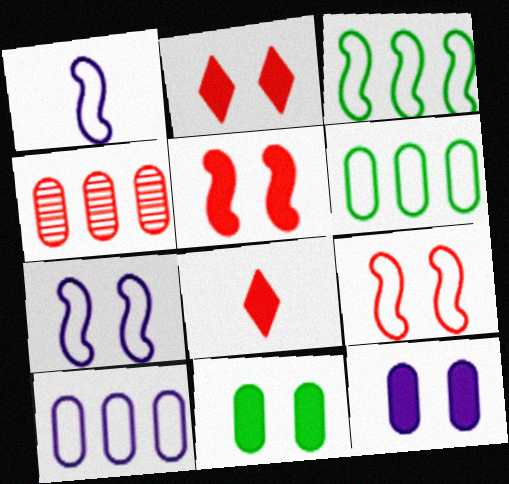[[1, 3, 9], 
[4, 8, 9]]